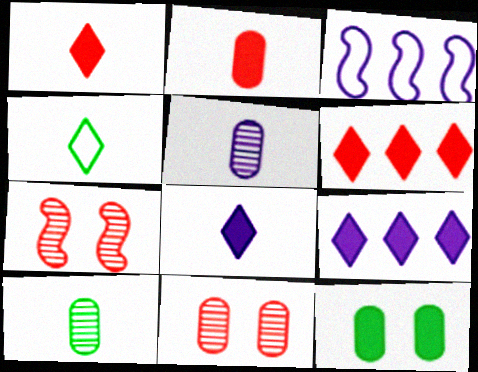[]